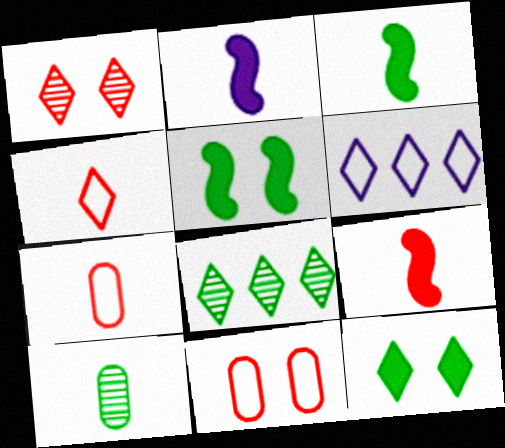[[2, 3, 9], 
[2, 4, 10], 
[2, 8, 11]]